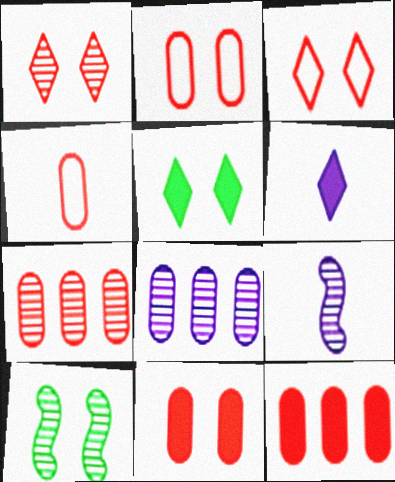[[4, 7, 11]]